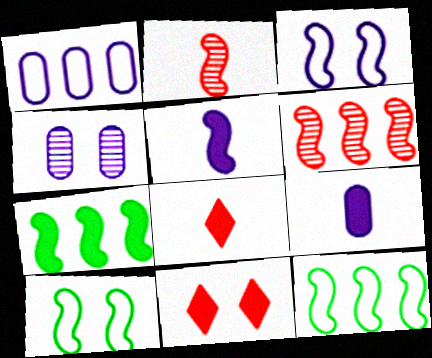[[1, 4, 9], 
[2, 3, 7], 
[4, 8, 12], 
[4, 10, 11], 
[5, 6, 10], 
[7, 9, 11]]